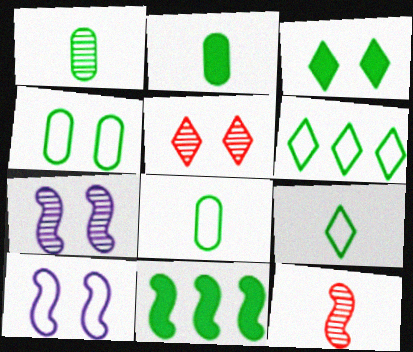[[1, 2, 8], 
[2, 3, 11], 
[10, 11, 12]]